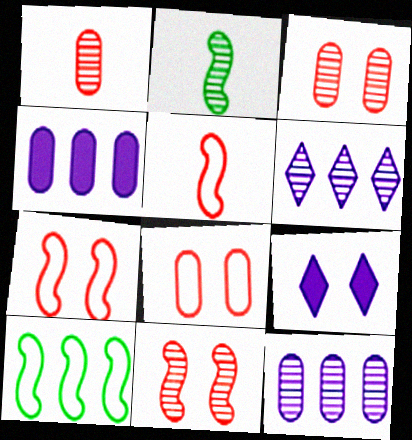[[1, 9, 10], 
[2, 3, 6]]